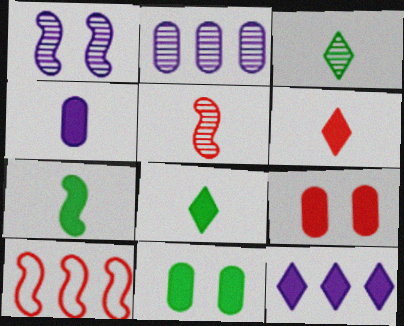[[1, 7, 10], 
[4, 6, 7], 
[7, 9, 12]]